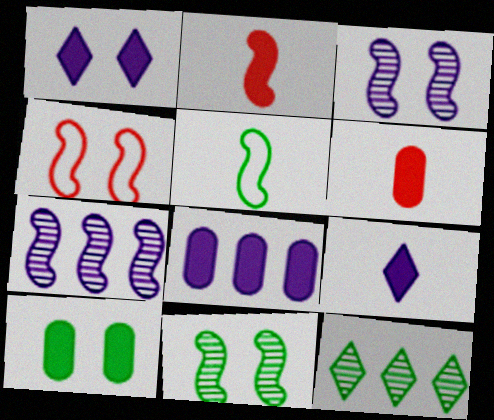[[5, 10, 12], 
[6, 8, 10]]